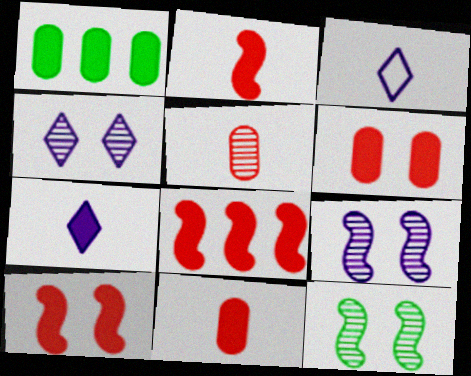[[1, 7, 10], 
[2, 8, 10]]